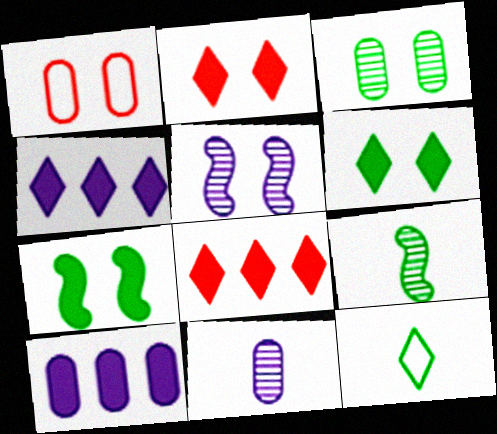[[1, 4, 9], 
[1, 5, 6]]